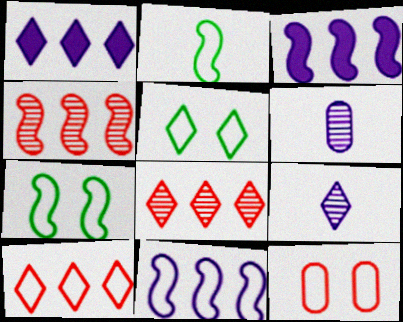[]